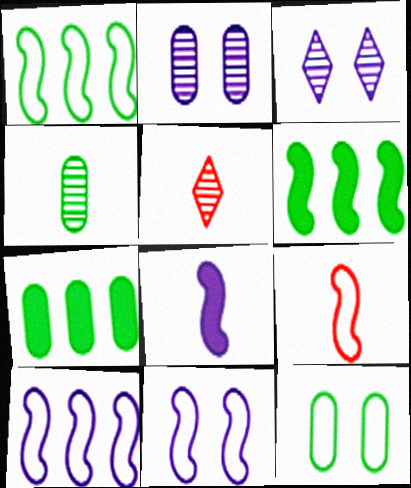[[1, 9, 11], 
[3, 7, 9], 
[4, 7, 12], 
[5, 7, 11]]